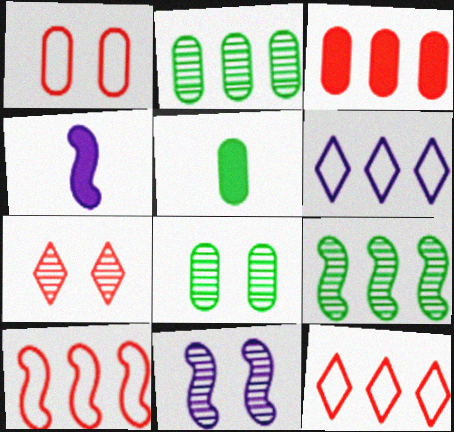[[3, 6, 9], 
[4, 8, 12], 
[5, 11, 12], 
[7, 8, 11]]